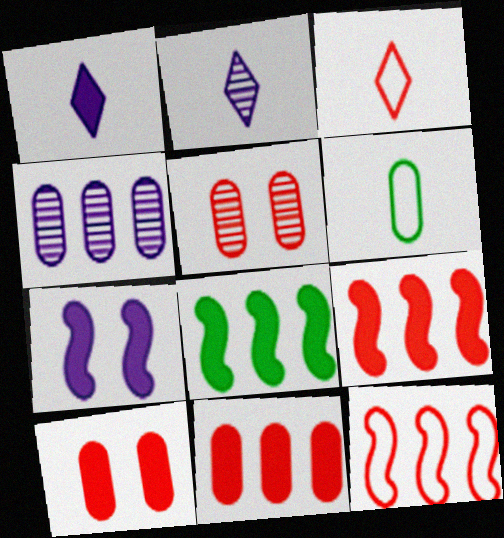[[1, 8, 10], 
[3, 5, 9], 
[4, 6, 10]]